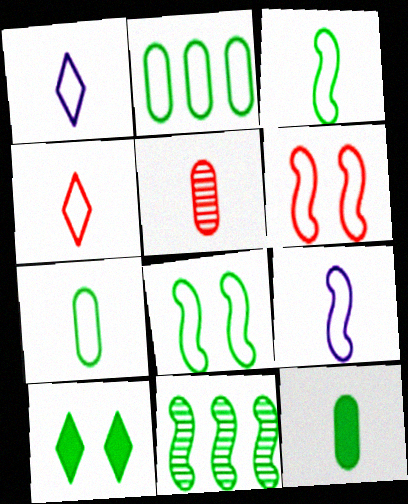[[1, 2, 6], 
[4, 7, 9], 
[7, 10, 11]]